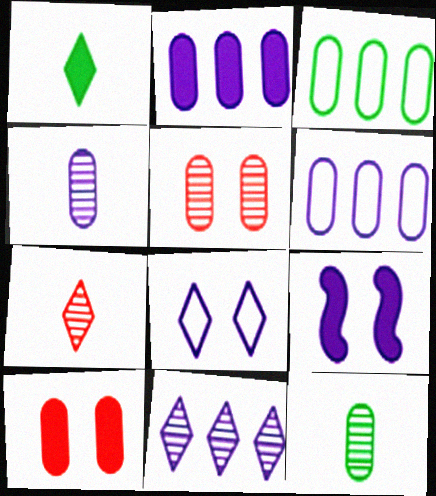[[3, 4, 10], 
[3, 7, 9], 
[6, 10, 12]]